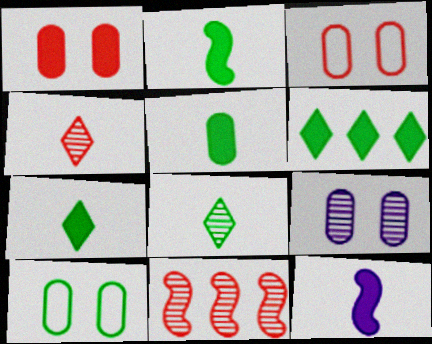[[1, 6, 12], 
[1, 9, 10], 
[2, 5, 7], 
[8, 9, 11]]